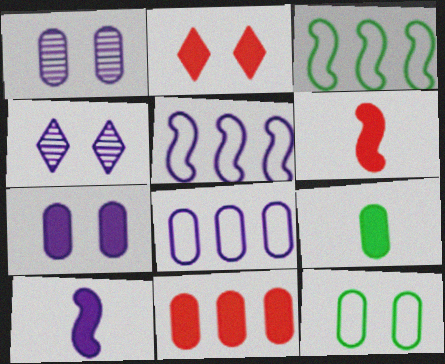[[2, 6, 11], 
[4, 8, 10], 
[7, 9, 11]]